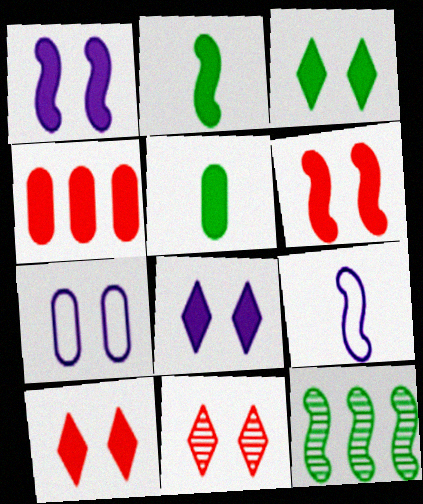[[2, 4, 8], 
[3, 8, 10], 
[6, 9, 12]]